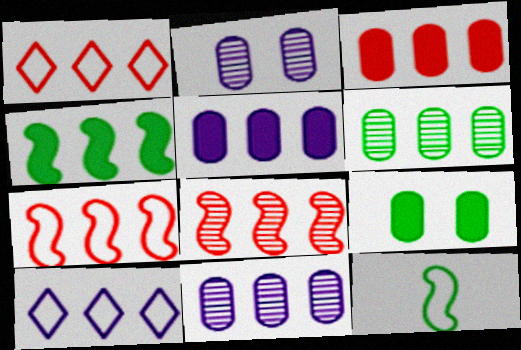[[1, 3, 8], 
[1, 4, 11]]